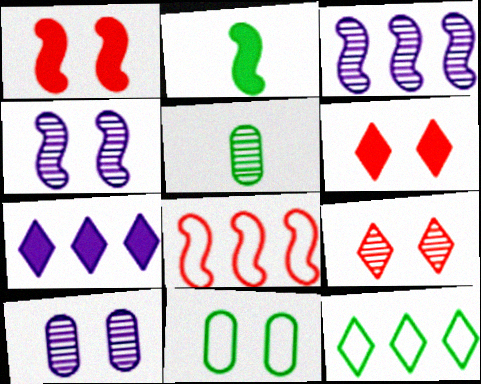[[2, 4, 8], 
[3, 5, 9], 
[4, 6, 11]]